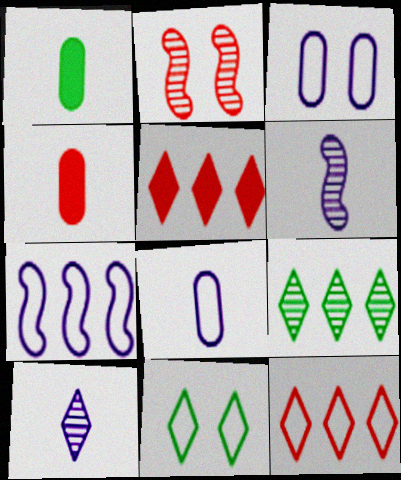[[2, 4, 12], 
[5, 10, 11]]